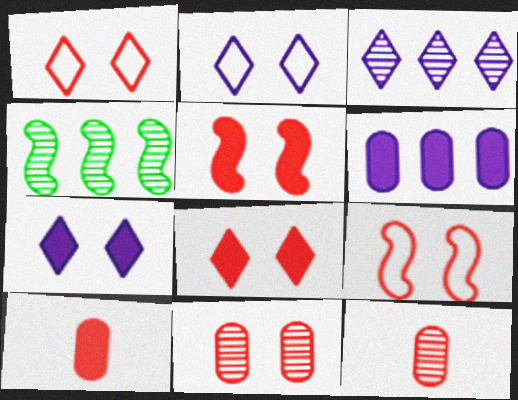[[1, 5, 11], 
[2, 4, 10], 
[8, 9, 11]]